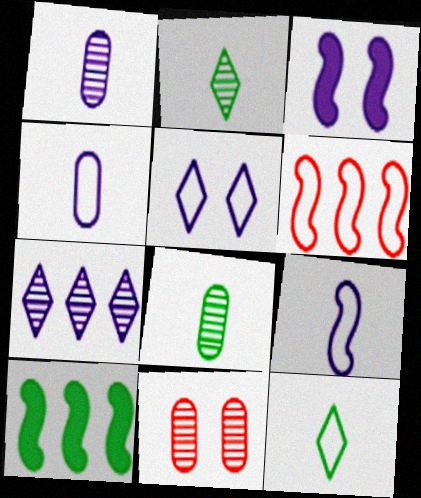[[3, 4, 7]]